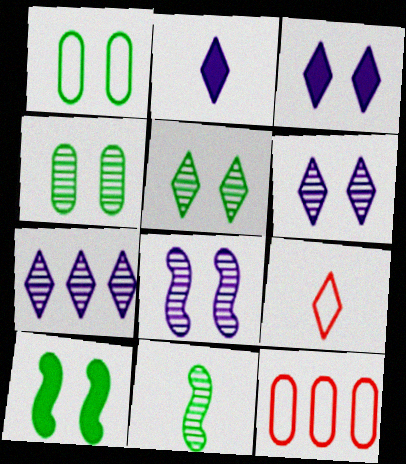[[1, 5, 10], 
[3, 11, 12]]